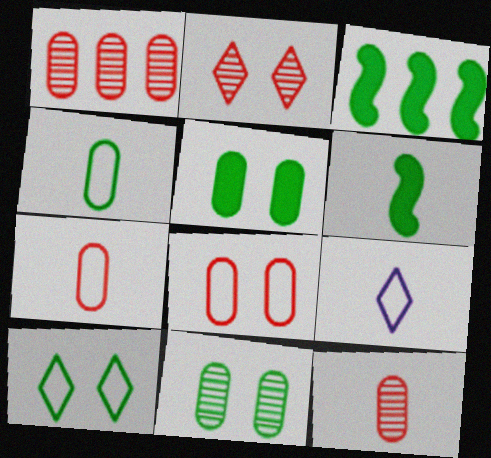[[6, 9, 12]]